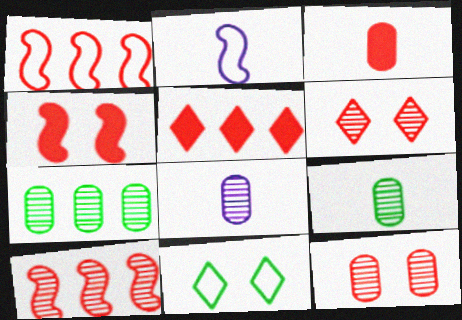[[1, 3, 6], 
[3, 4, 5], 
[7, 8, 12]]